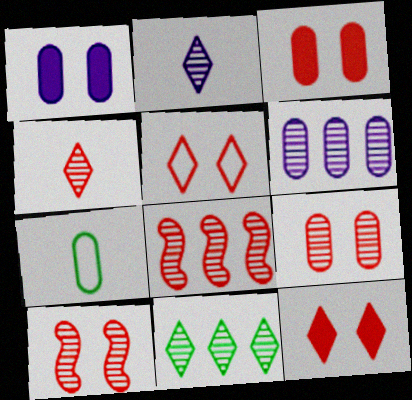[[3, 5, 10], 
[3, 6, 7], 
[4, 8, 9], 
[6, 8, 11]]